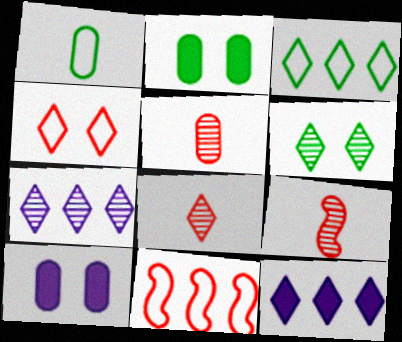[[3, 9, 10], 
[5, 8, 9], 
[6, 7, 8]]